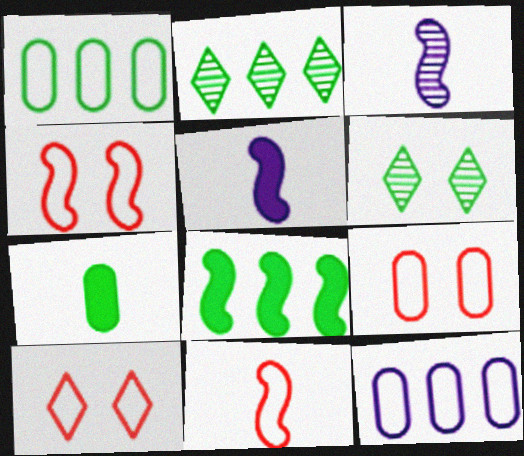[[1, 2, 8], 
[2, 5, 9], 
[3, 4, 8], 
[4, 9, 10]]